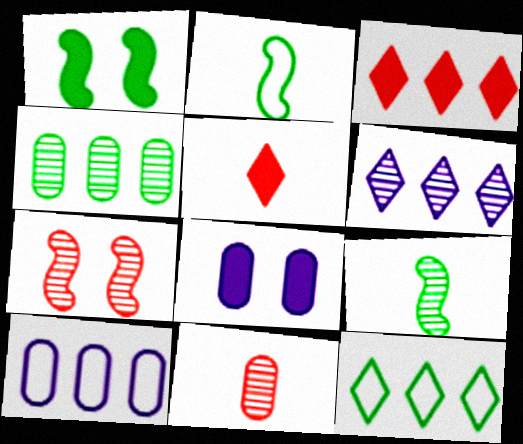[[3, 6, 12]]